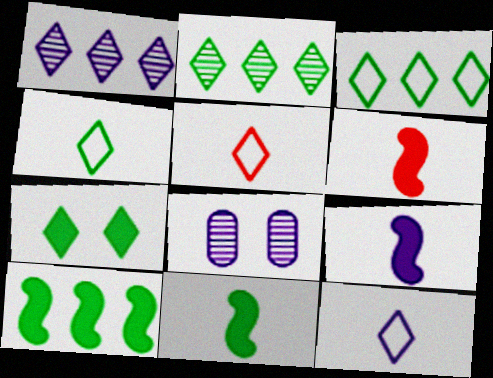[[1, 5, 7], 
[2, 4, 7], 
[3, 6, 8], 
[4, 5, 12], 
[5, 8, 10], 
[6, 9, 11]]